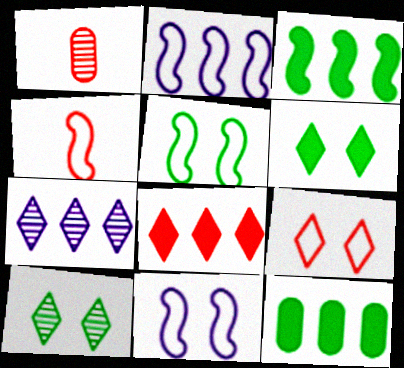[[1, 2, 6], 
[2, 4, 5]]